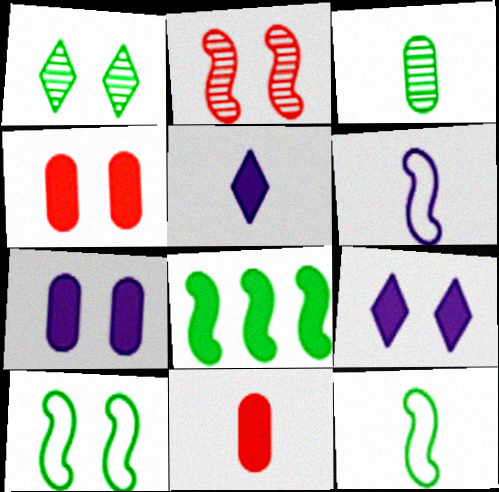[[2, 6, 8], 
[4, 5, 8], 
[8, 9, 11]]